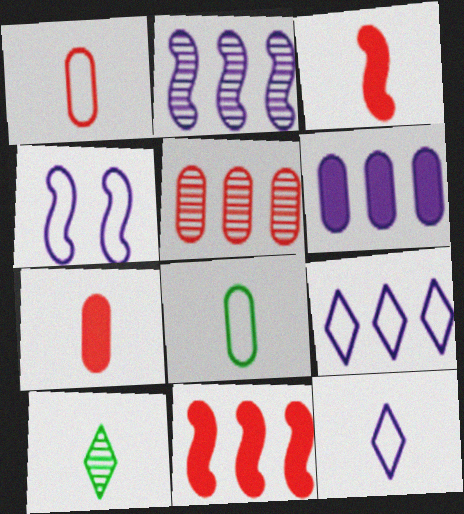[[2, 6, 9]]